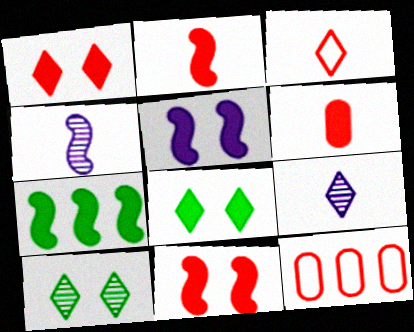[[2, 5, 7], 
[4, 8, 12]]